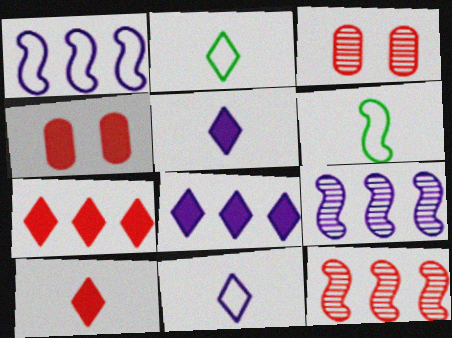[[2, 4, 9], 
[3, 6, 8]]